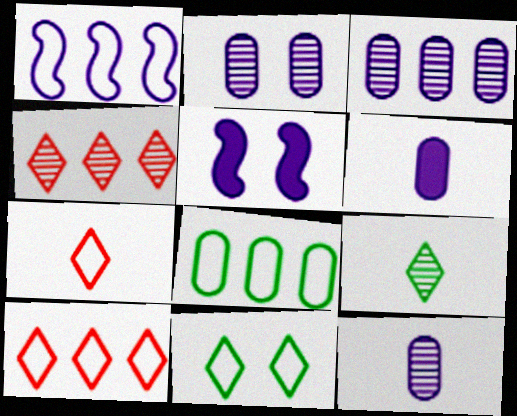[[1, 8, 10], 
[2, 3, 12]]